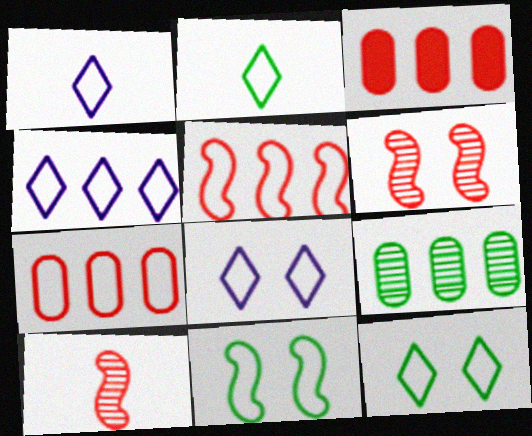[[1, 4, 8], 
[1, 7, 11]]